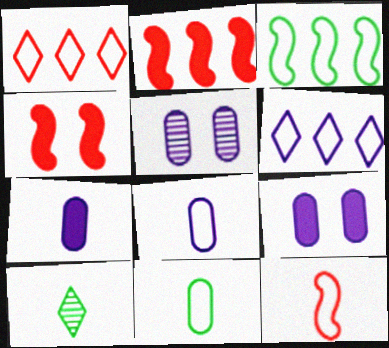[[7, 10, 12]]